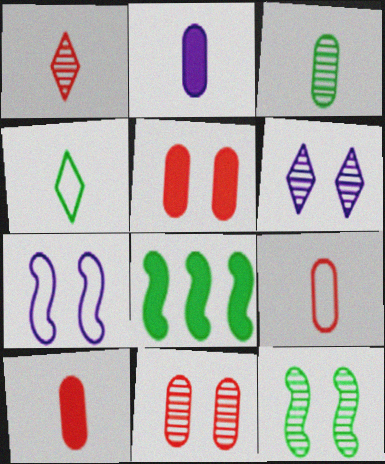[[2, 3, 9], 
[6, 8, 9], 
[6, 11, 12]]